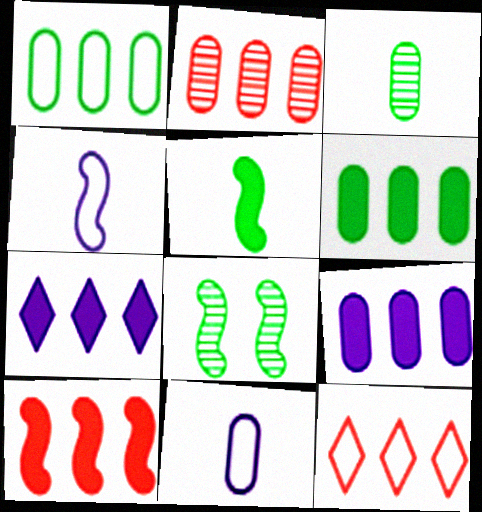[[1, 2, 9], 
[2, 10, 12], 
[4, 8, 10], 
[6, 7, 10]]